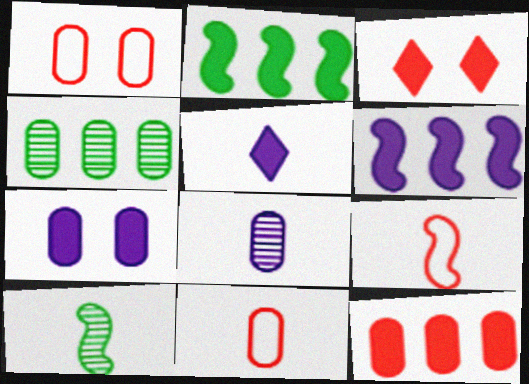[[4, 7, 11], 
[5, 6, 7], 
[5, 10, 11]]